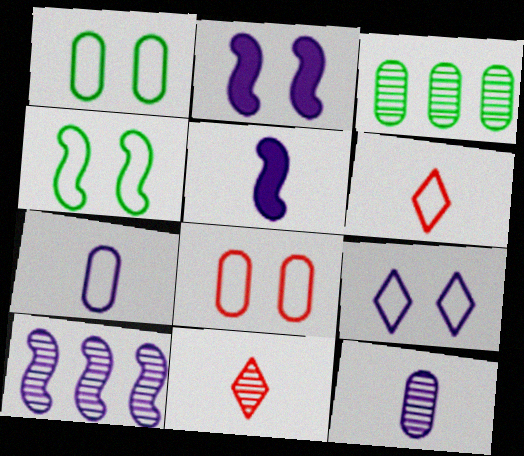[[2, 3, 6], 
[4, 8, 9]]